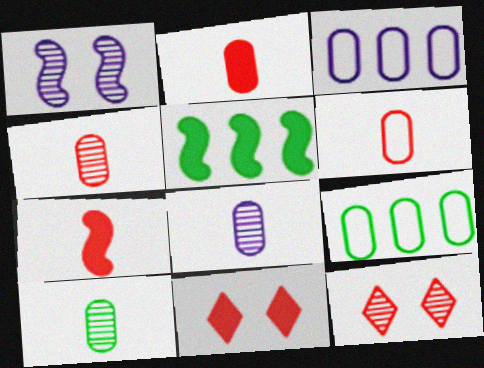[[2, 4, 6], 
[4, 8, 10]]